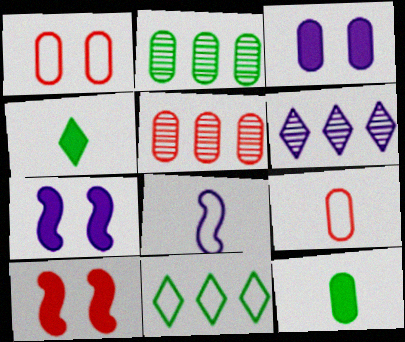[[1, 8, 11], 
[2, 3, 9], 
[3, 6, 8]]